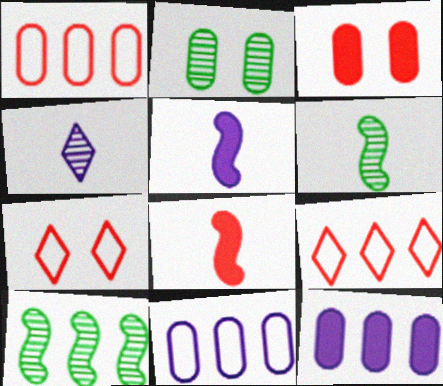[[2, 5, 9], 
[6, 7, 12], 
[9, 10, 12]]